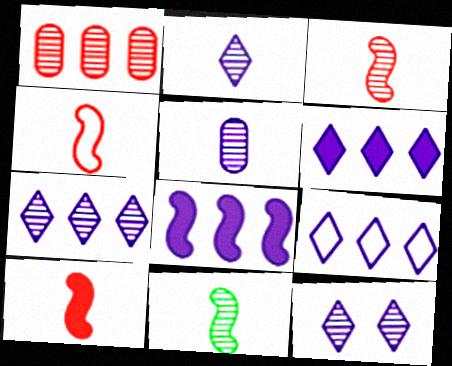[[1, 11, 12], 
[2, 7, 12], 
[3, 4, 10], 
[6, 7, 9]]